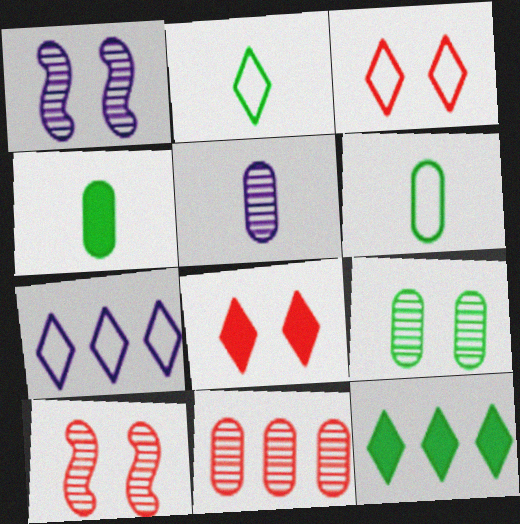[[2, 3, 7], 
[4, 7, 10], 
[5, 9, 11]]